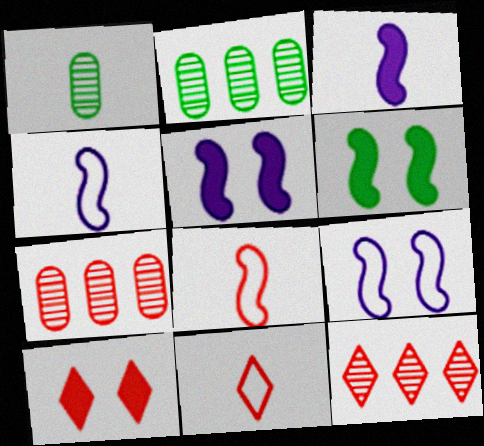[[1, 3, 11], 
[2, 4, 10], 
[2, 5, 11], 
[7, 8, 10], 
[10, 11, 12]]